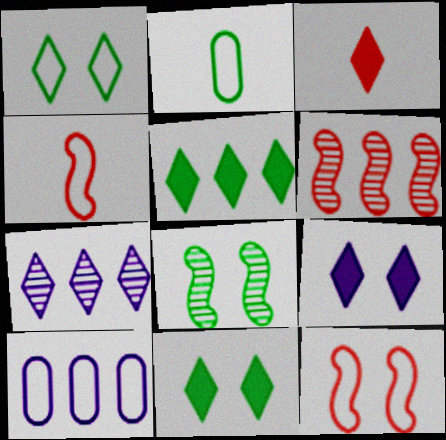[[1, 3, 7], 
[1, 4, 10], 
[2, 5, 8], 
[2, 6, 9], 
[3, 5, 9], 
[3, 8, 10], 
[5, 6, 10]]